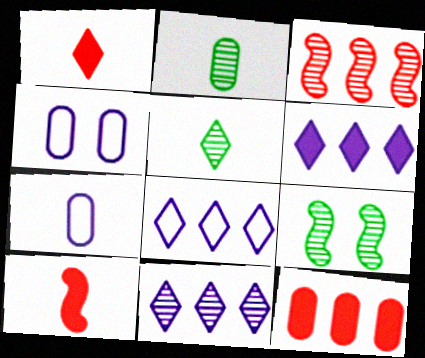[[2, 4, 12], 
[5, 7, 10], 
[6, 8, 11]]